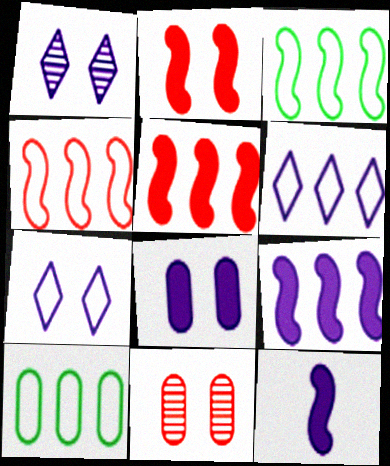[[4, 6, 10]]